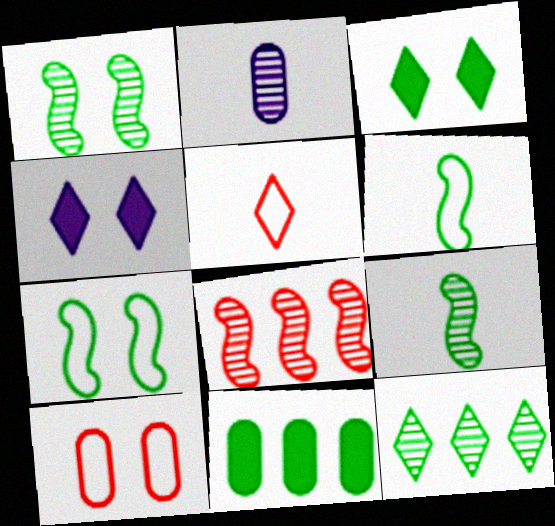[[1, 4, 10], 
[2, 10, 11], 
[4, 5, 12]]